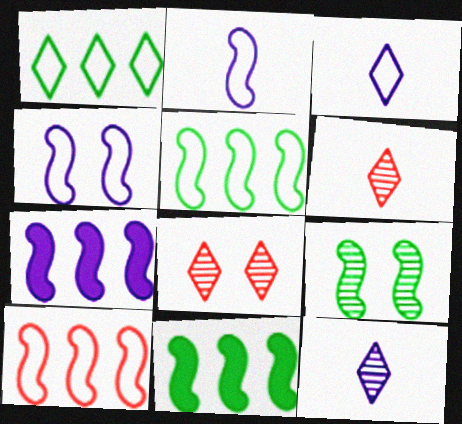[]